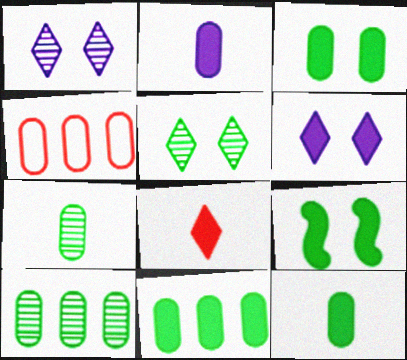[[3, 11, 12]]